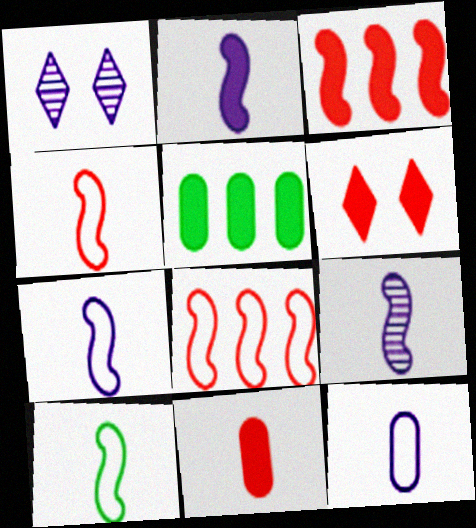[[1, 4, 5], 
[2, 5, 6], 
[2, 7, 9], 
[3, 6, 11], 
[4, 7, 10]]